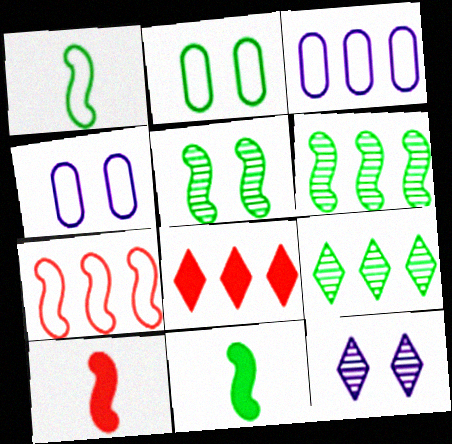[[2, 9, 11], 
[3, 6, 8], 
[4, 9, 10]]